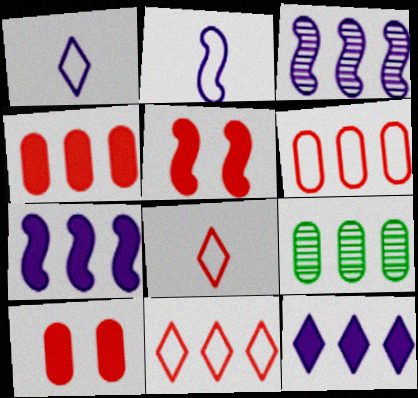[[1, 5, 9], 
[7, 9, 11]]